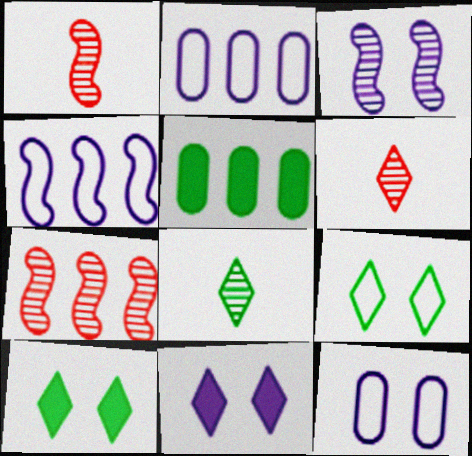[[1, 2, 10], 
[3, 11, 12]]